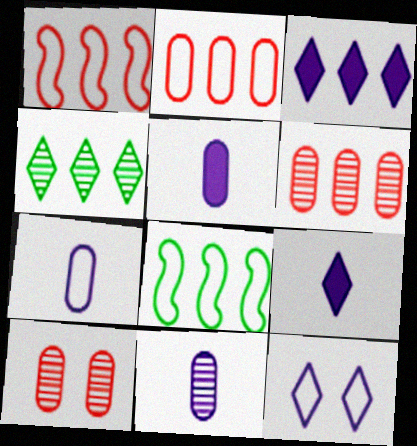[[3, 6, 8], 
[5, 7, 11], 
[8, 9, 10]]